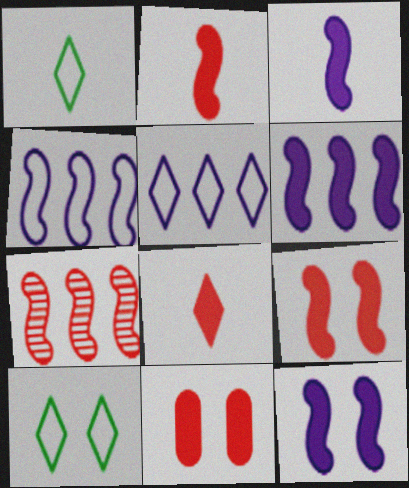[[3, 6, 12]]